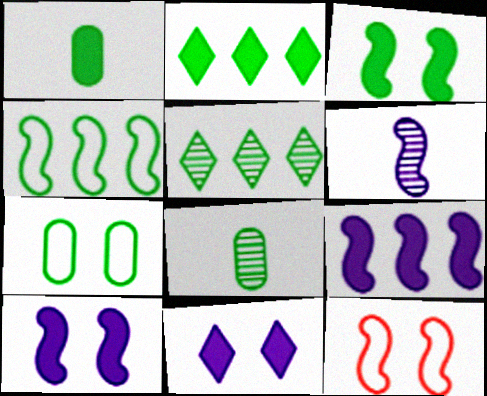[[1, 2, 3]]